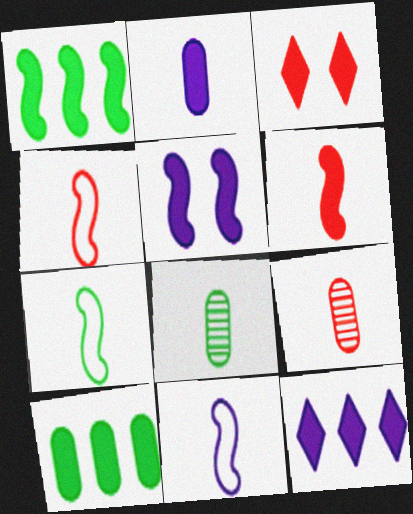[[1, 2, 3], 
[1, 5, 6], 
[2, 5, 12], 
[4, 7, 11]]